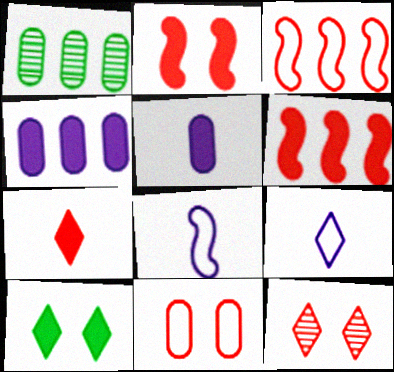[[1, 2, 9], 
[1, 5, 11], 
[2, 11, 12], 
[5, 6, 10]]